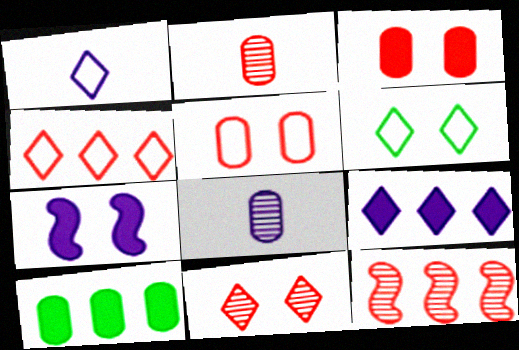[[1, 4, 6], 
[2, 11, 12], 
[5, 8, 10]]